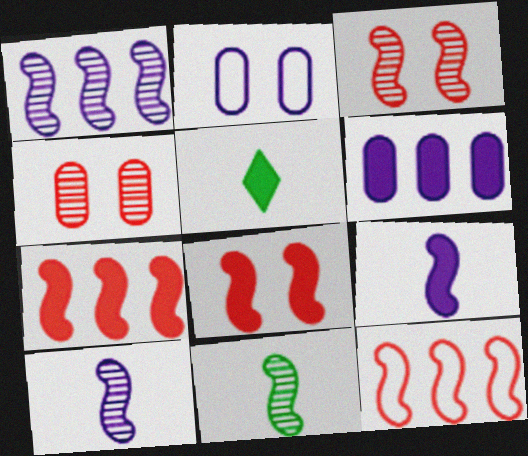[[1, 3, 11], 
[5, 6, 8]]